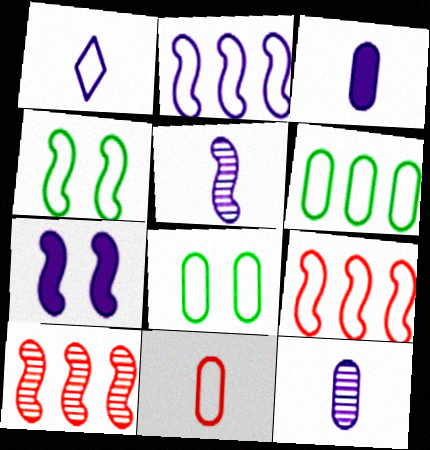[[1, 3, 5], 
[1, 8, 9], 
[2, 5, 7]]